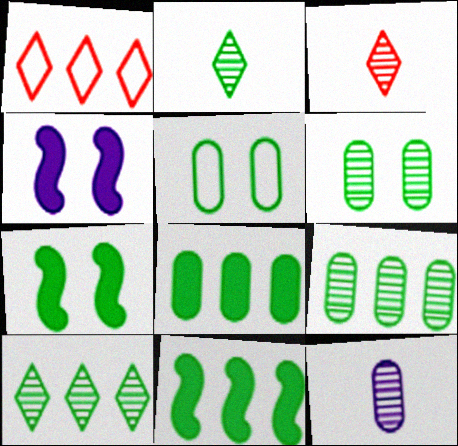[[1, 7, 12], 
[2, 5, 11]]